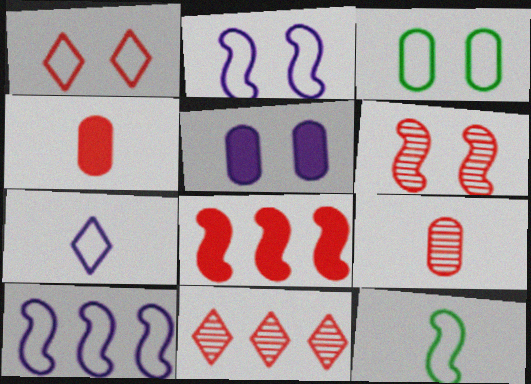[[1, 2, 3], 
[1, 8, 9], 
[5, 11, 12], 
[6, 9, 11]]